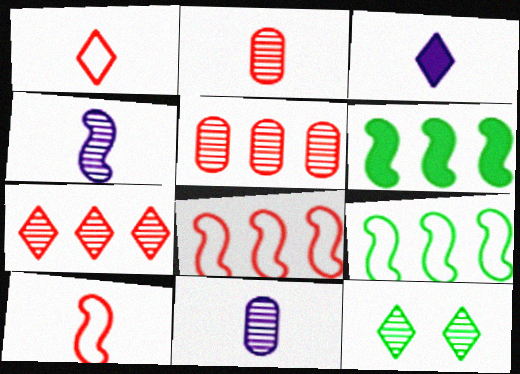[[4, 5, 12]]